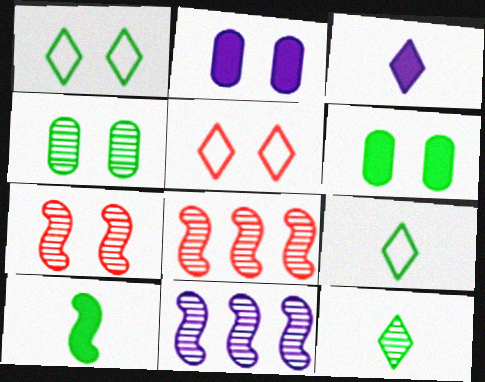[[1, 2, 7], 
[2, 8, 9]]